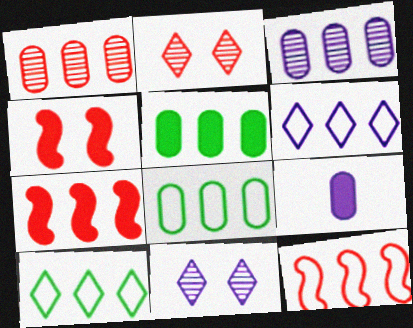[[3, 7, 10], 
[6, 8, 12]]